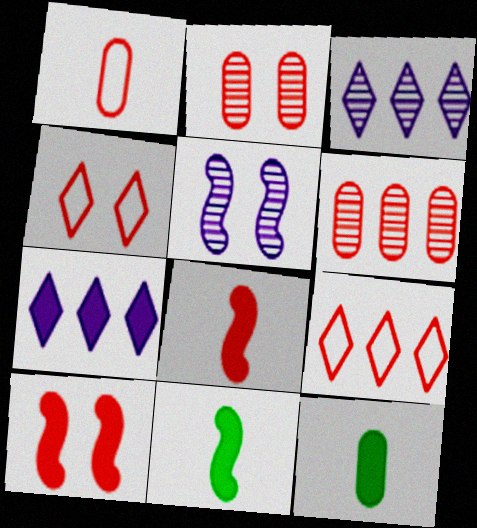[[2, 4, 10], 
[2, 8, 9], 
[4, 6, 8], 
[5, 9, 12], 
[7, 10, 12]]